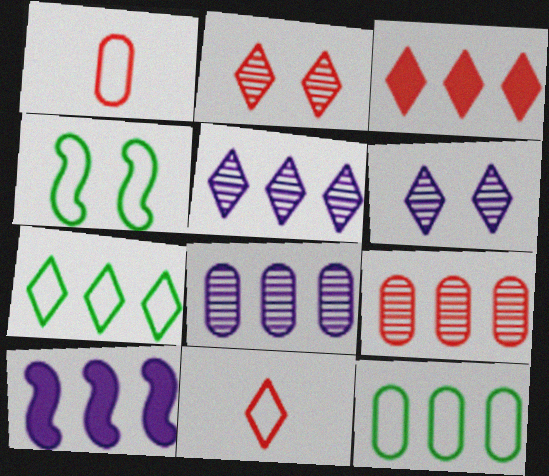[[2, 3, 11], 
[3, 5, 7], 
[7, 9, 10]]